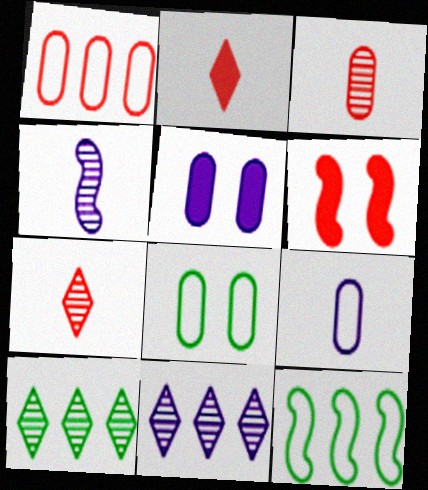[[1, 6, 7], 
[1, 8, 9], 
[4, 6, 12], 
[5, 7, 12], 
[6, 9, 10]]